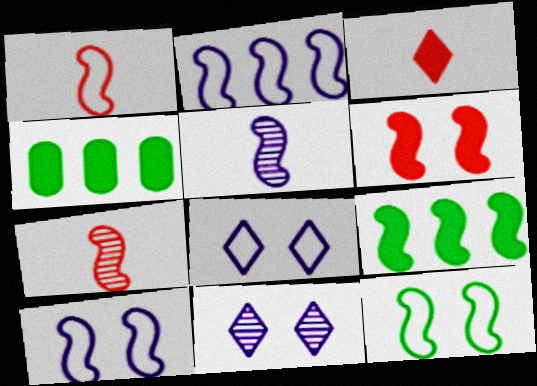[[1, 2, 12], 
[1, 4, 11], 
[4, 7, 8], 
[7, 9, 10]]